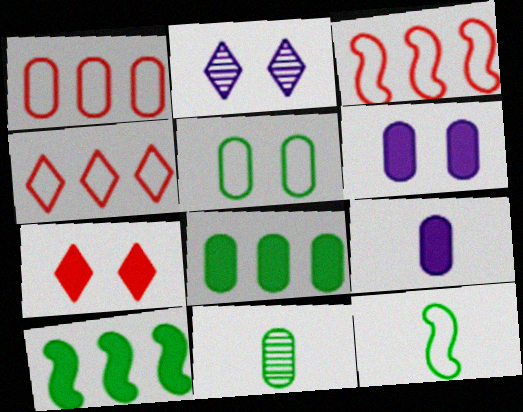[[1, 3, 4], 
[1, 6, 11], 
[5, 8, 11], 
[7, 9, 10]]